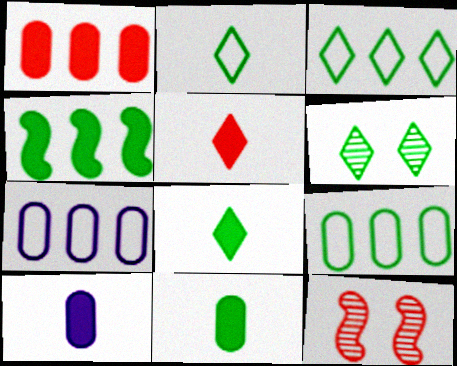[[3, 6, 8], 
[3, 10, 12], 
[7, 8, 12]]